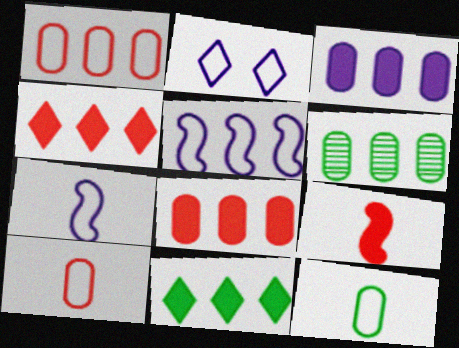[[1, 3, 6], 
[2, 6, 9], 
[4, 5, 6]]